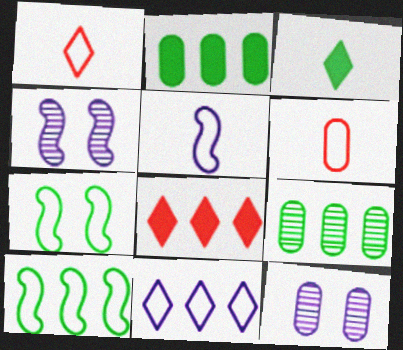[[1, 2, 4], 
[2, 6, 12], 
[3, 7, 9], 
[6, 7, 11]]